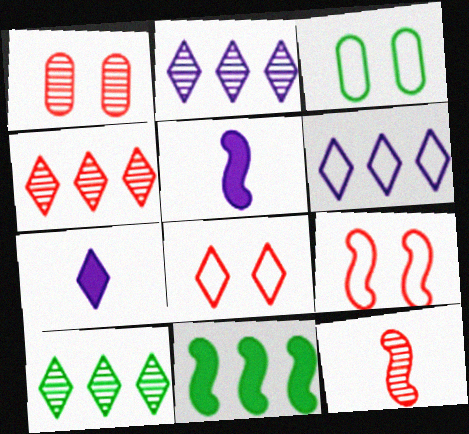[[1, 4, 12], 
[2, 4, 10], 
[3, 4, 5], 
[7, 8, 10]]